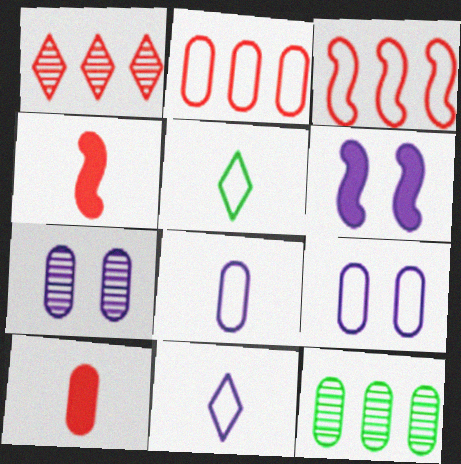[[3, 5, 9], 
[9, 10, 12]]